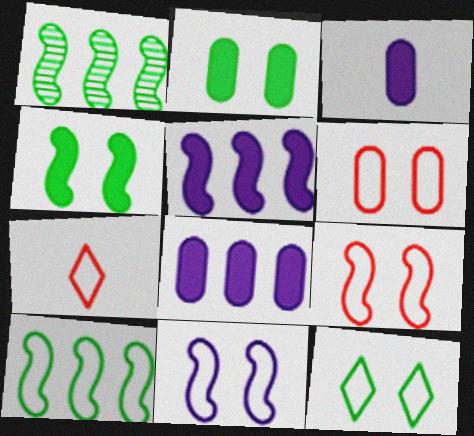[[6, 11, 12]]